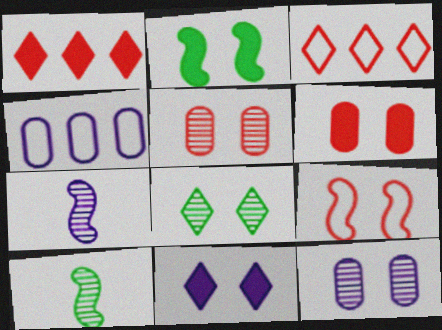[[2, 6, 11], 
[4, 7, 11]]